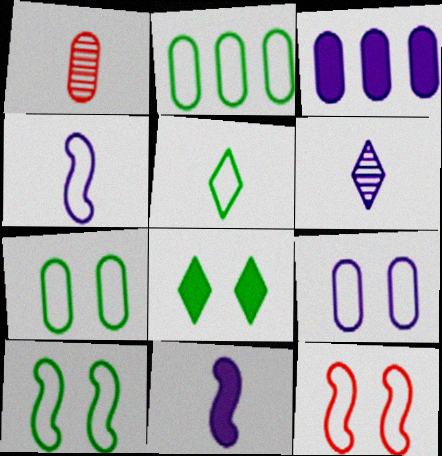[[1, 3, 7], 
[1, 5, 11], 
[2, 5, 10]]